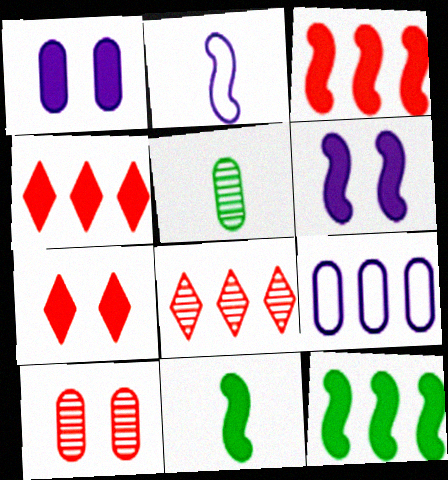[[1, 4, 11], 
[3, 6, 11], 
[8, 9, 12]]